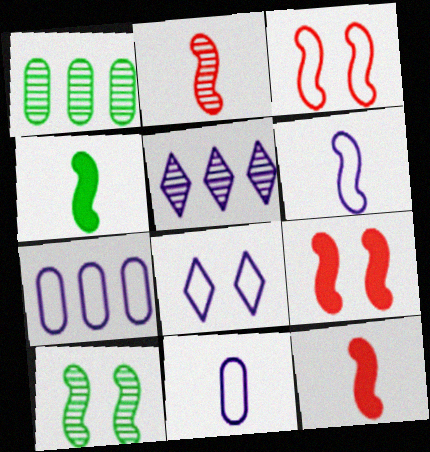[[1, 8, 12], 
[2, 4, 6], 
[6, 7, 8]]